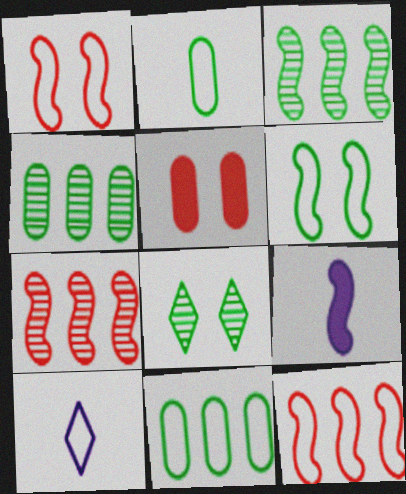[[1, 3, 9], 
[1, 10, 11], 
[3, 5, 10], 
[6, 7, 9]]